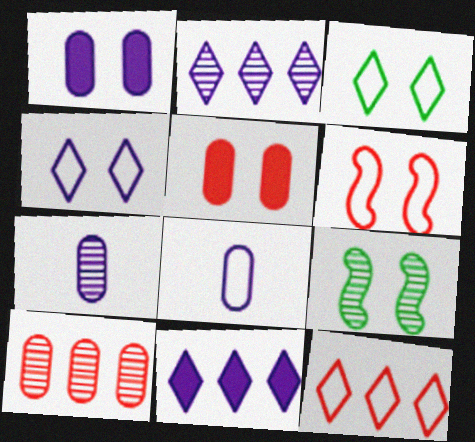[[4, 5, 9]]